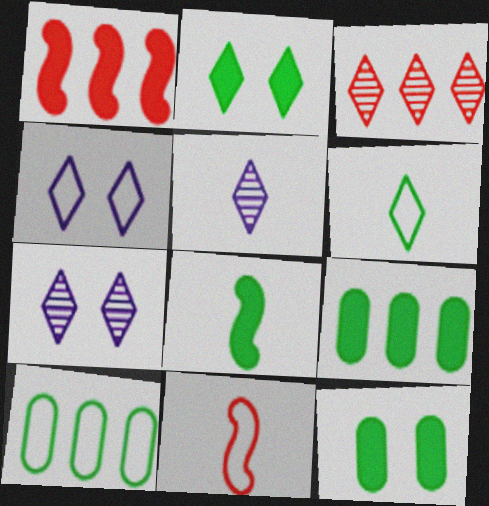[[2, 8, 9], 
[4, 10, 11], 
[7, 9, 11]]